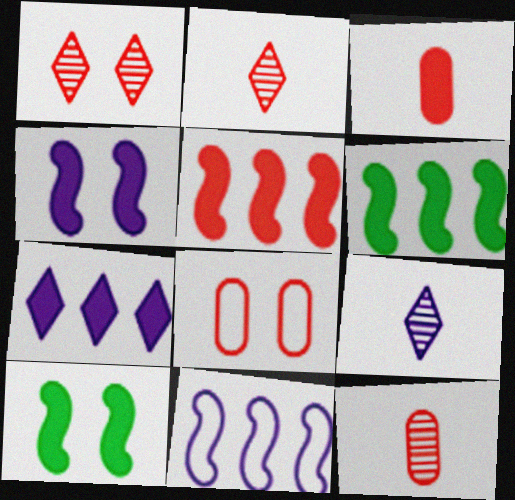[[2, 5, 8], 
[3, 7, 10], 
[6, 8, 9]]